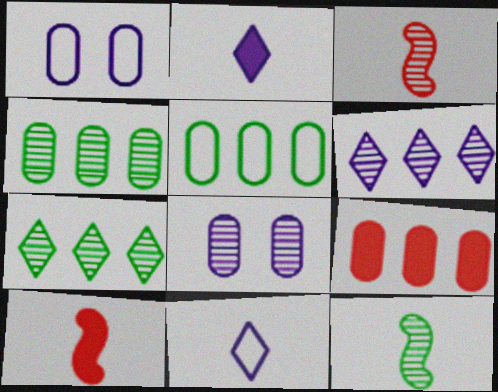[[1, 7, 10], 
[3, 7, 8]]